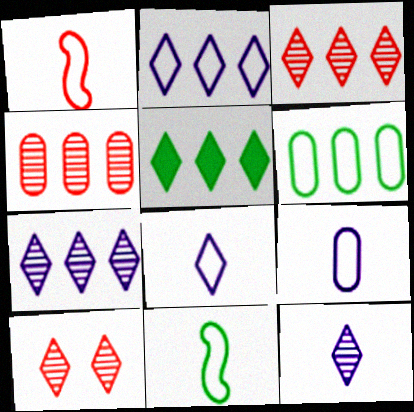[[2, 3, 5], 
[5, 8, 10]]